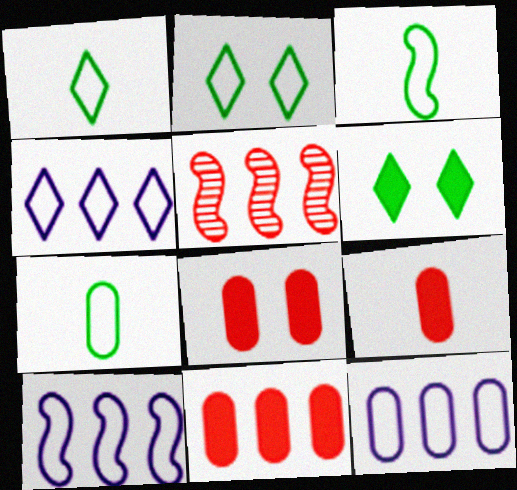[[1, 3, 7], 
[4, 10, 12], 
[8, 9, 11]]